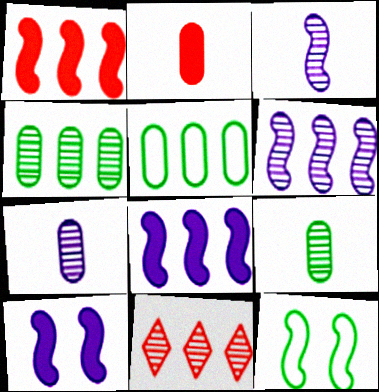[[1, 3, 12], 
[4, 6, 11], 
[5, 8, 11]]